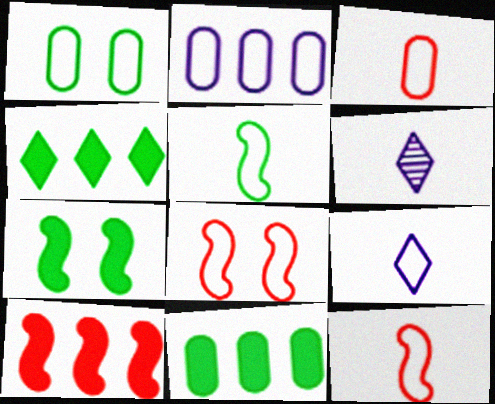[[1, 2, 3], 
[1, 6, 10], 
[3, 5, 9], 
[6, 8, 11]]